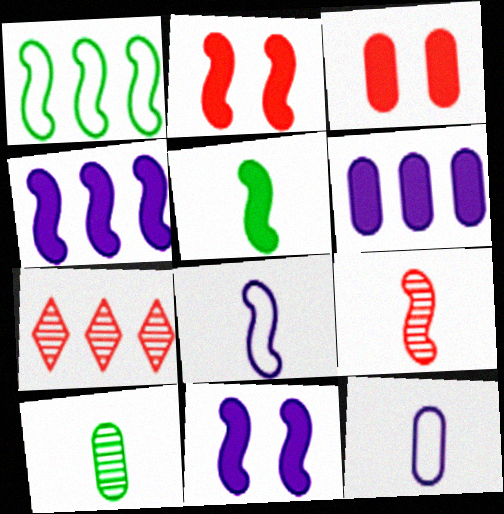[[1, 6, 7], 
[1, 9, 11], 
[2, 4, 5], 
[5, 8, 9]]